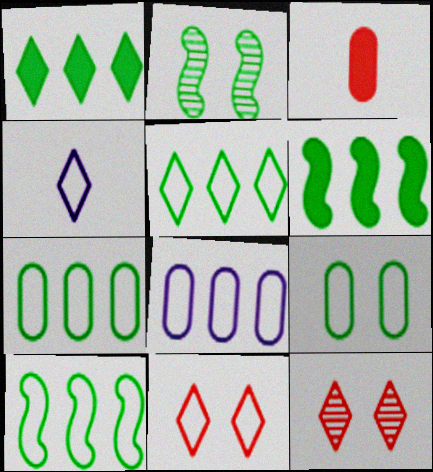[[1, 4, 12], 
[4, 5, 11], 
[5, 7, 10]]